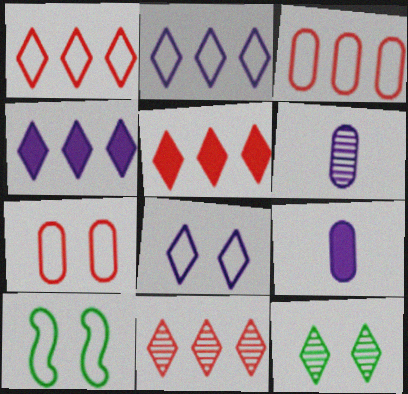[[1, 5, 11], 
[5, 6, 10], 
[7, 8, 10], 
[9, 10, 11]]